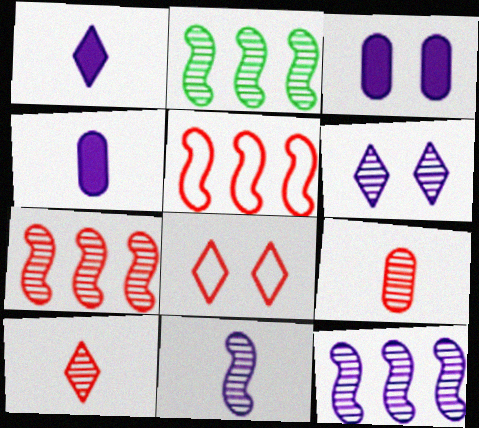[[2, 4, 8], 
[2, 6, 9], 
[2, 7, 12]]